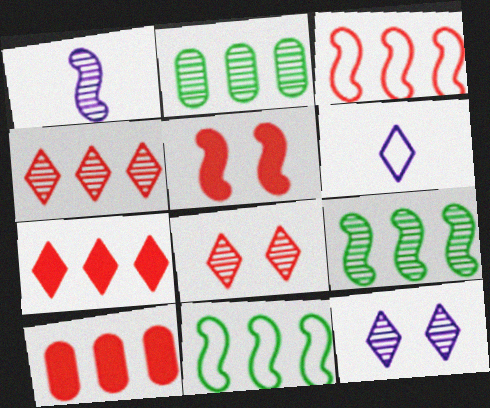[[1, 2, 8], 
[1, 5, 11], 
[2, 5, 6], 
[3, 4, 10]]